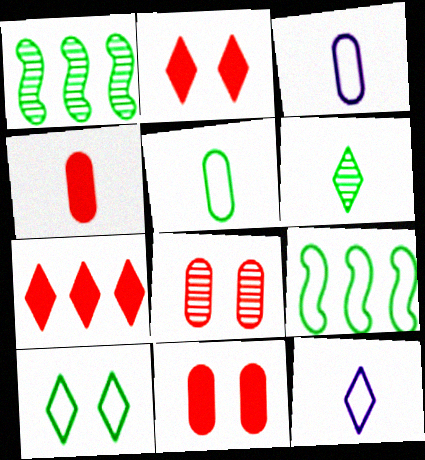[[1, 2, 3], 
[1, 11, 12], 
[5, 9, 10]]